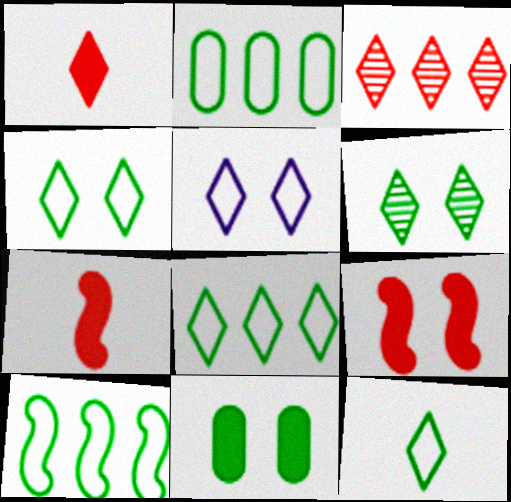[[2, 8, 10], 
[4, 8, 12]]